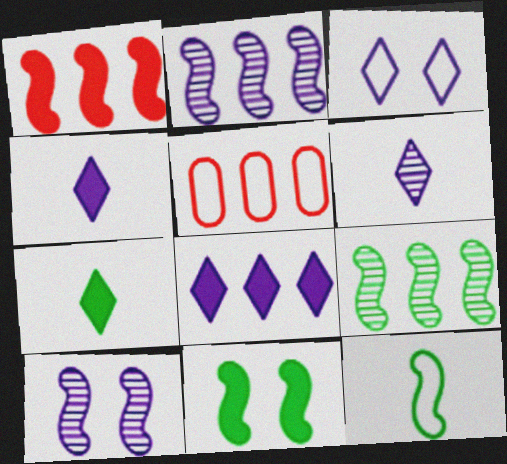[[1, 10, 12], 
[3, 5, 12], 
[3, 6, 8], 
[5, 6, 11], 
[5, 7, 10], 
[5, 8, 9], 
[9, 11, 12]]